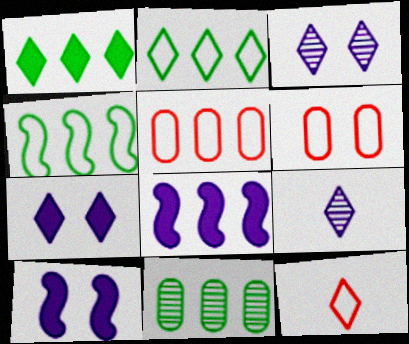[[1, 3, 12], 
[1, 4, 11], 
[10, 11, 12]]